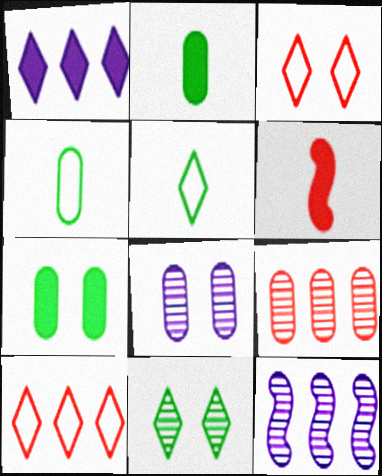[[1, 6, 7], 
[2, 3, 12], 
[3, 6, 9]]